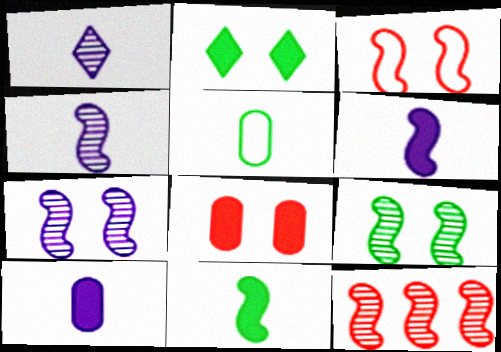[[4, 9, 12]]